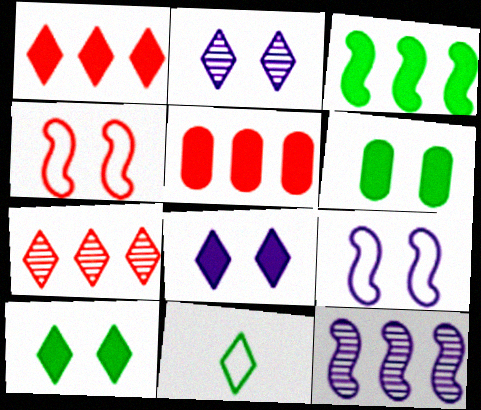[[1, 2, 11], 
[2, 4, 6], 
[7, 8, 11]]